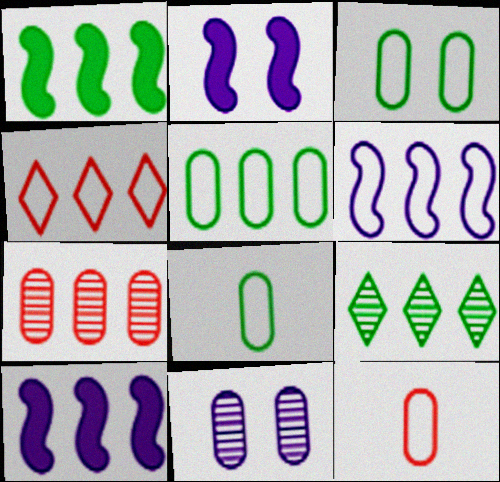[[1, 5, 9], 
[2, 9, 12], 
[3, 5, 8], 
[4, 5, 6]]